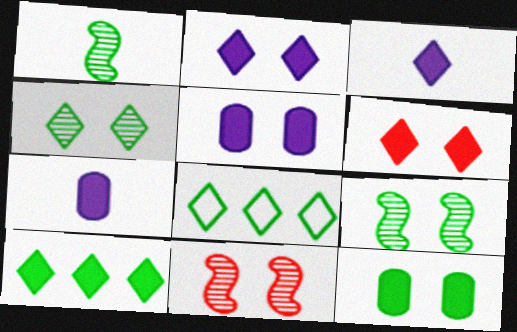[[1, 8, 12], 
[3, 6, 10], 
[7, 8, 11]]